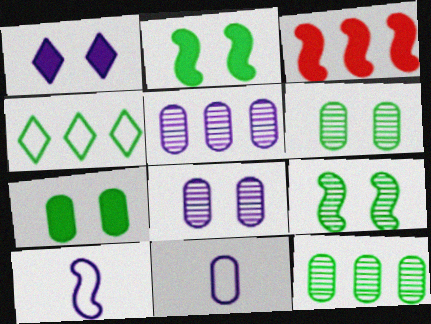[[1, 5, 10], 
[3, 4, 5], 
[3, 9, 10]]